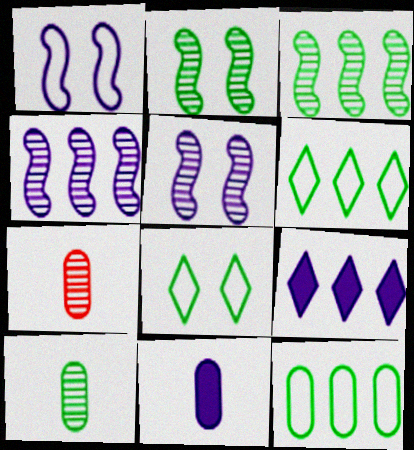[]